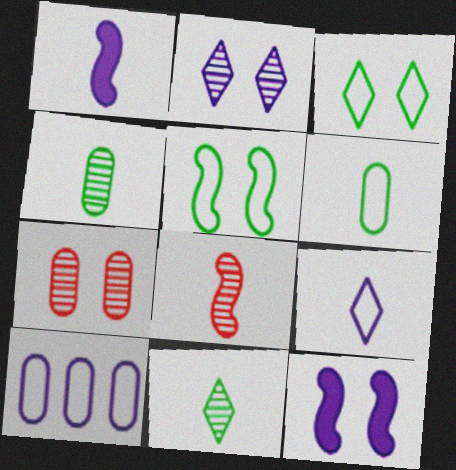[[1, 2, 10], 
[3, 7, 12]]